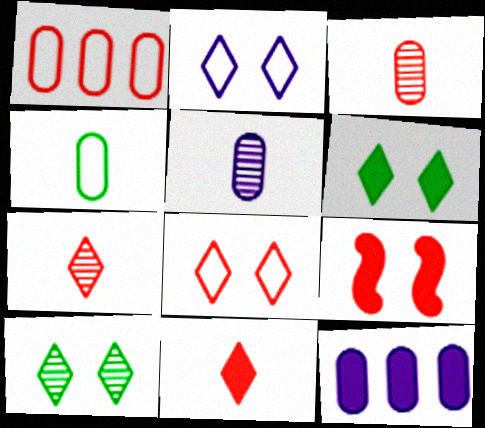[[1, 7, 9]]